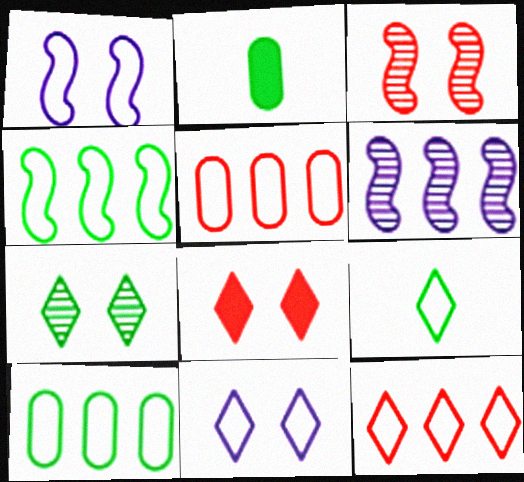[[1, 5, 9], 
[2, 4, 7], 
[7, 8, 11], 
[9, 11, 12]]